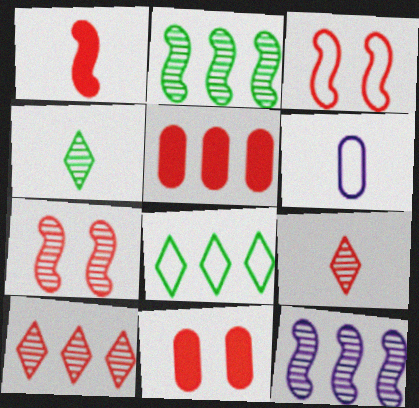[[1, 4, 6], 
[3, 5, 9], 
[3, 6, 8], 
[5, 8, 12]]